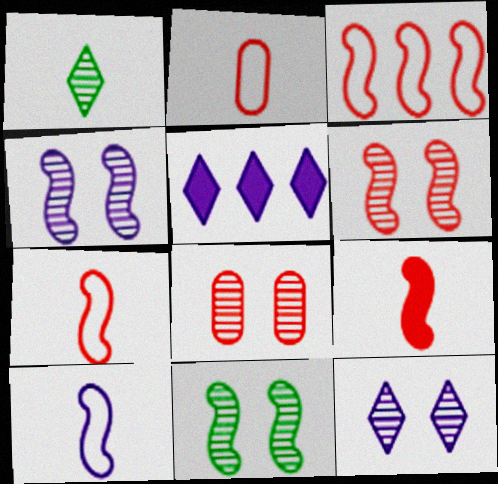[[2, 5, 11], 
[3, 6, 9], 
[4, 6, 11], 
[8, 11, 12]]